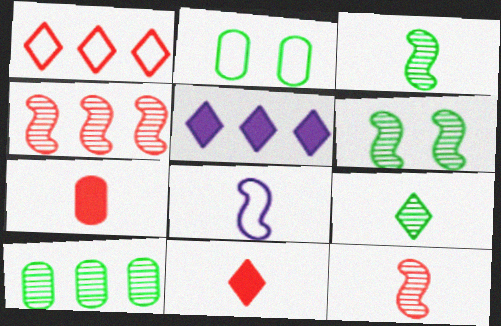[[1, 2, 8], 
[2, 5, 12], 
[6, 9, 10], 
[7, 8, 9]]